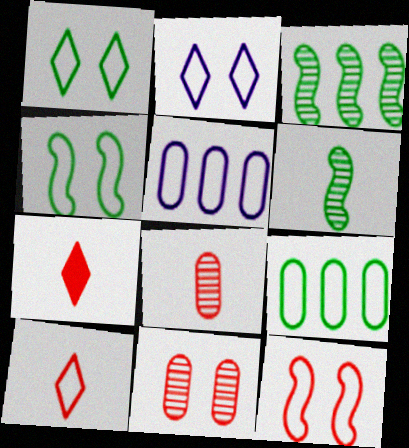[[4, 5, 10]]